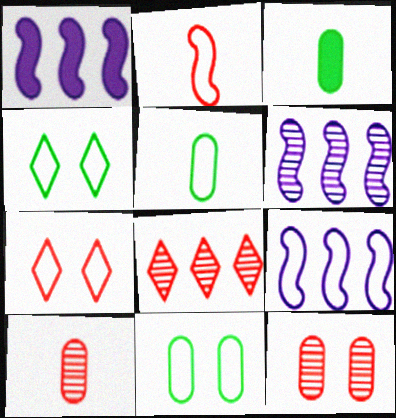[[1, 4, 10], 
[1, 6, 9], 
[3, 6, 7], 
[5, 7, 9]]